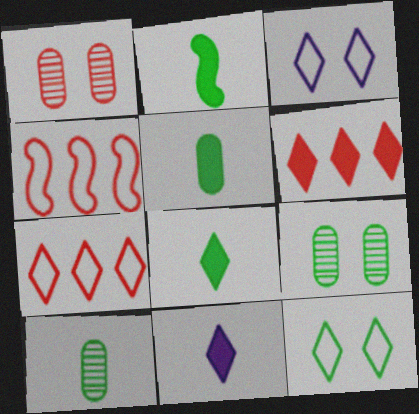[[2, 5, 8], 
[4, 9, 11]]